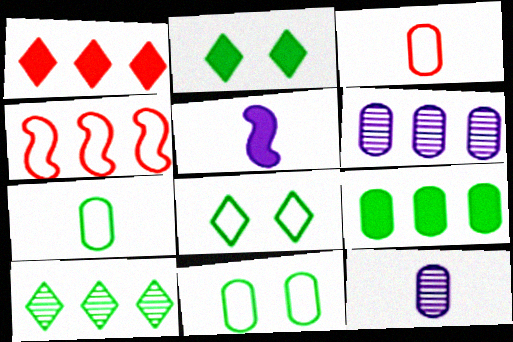[[2, 4, 12]]